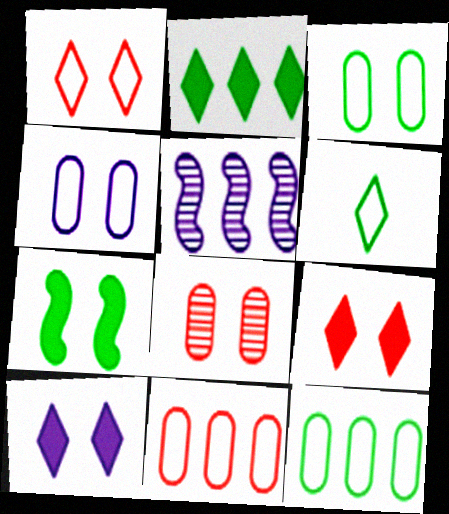[[2, 5, 11]]